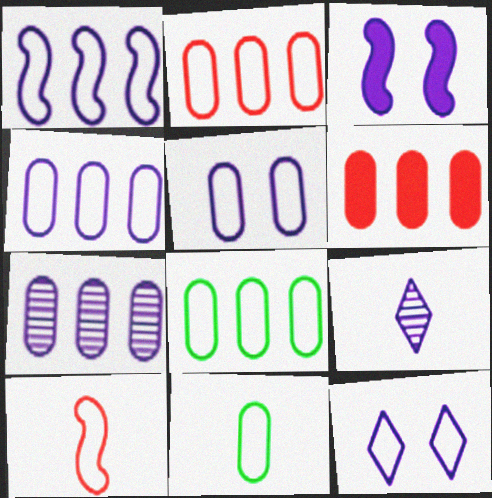[[2, 4, 8], 
[2, 5, 11], 
[3, 4, 9], 
[6, 7, 8], 
[8, 10, 12]]